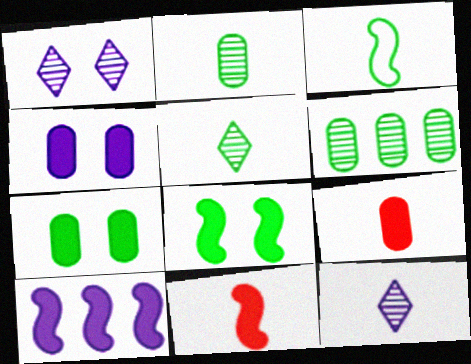[[3, 9, 12], 
[8, 10, 11]]